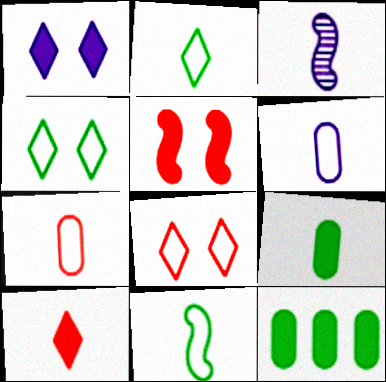[[3, 8, 12]]